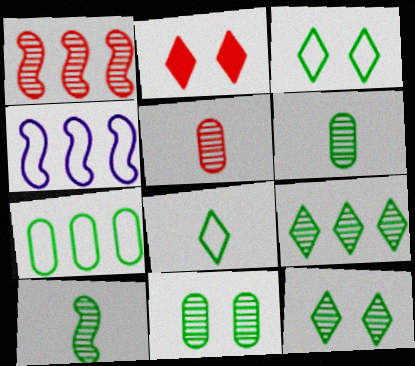[[2, 4, 6], 
[9, 10, 11]]